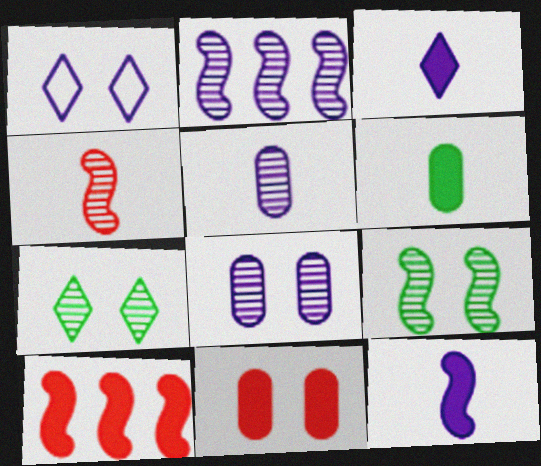[[1, 9, 11], 
[2, 4, 9]]